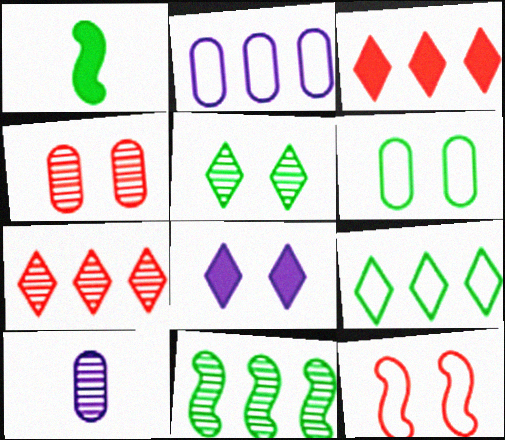[[2, 3, 11]]